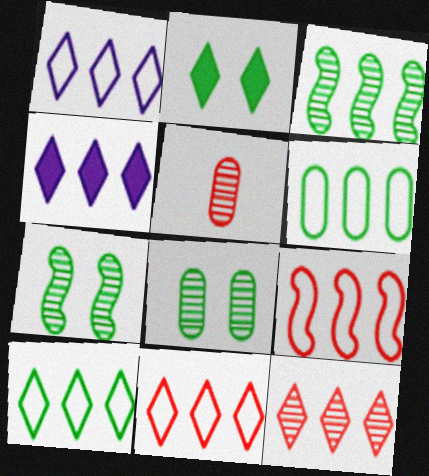[[1, 6, 9], 
[1, 10, 11], 
[4, 10, 12]]